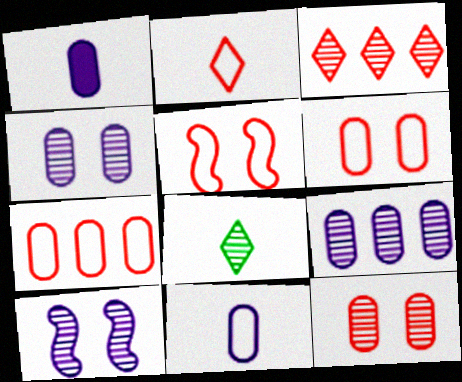[[2, 5, 7]]